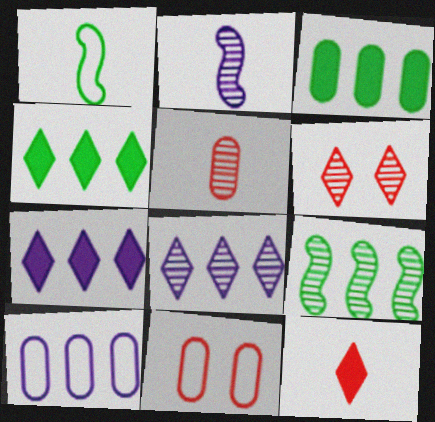[[2, 4, 11]]